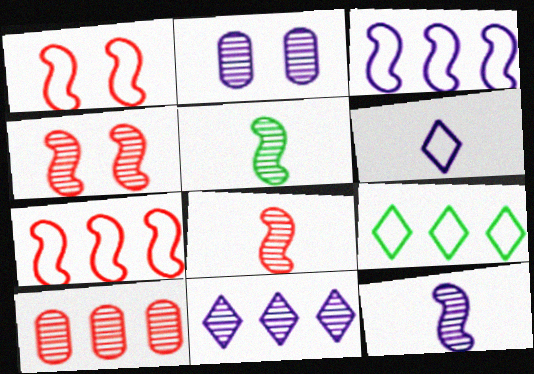[[2, 11, 12], 
[5, 8, 12]]